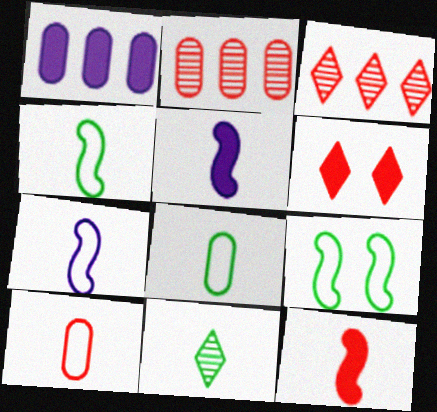[[5, 10, 11]]